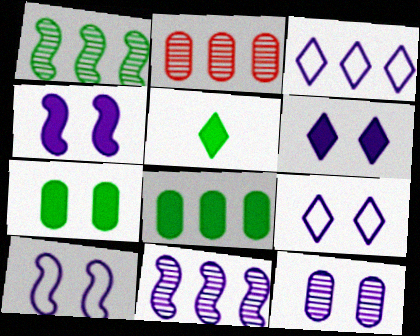[[2, 5, 10], 
[4, 9, 12], 
[6, 10, 12]]